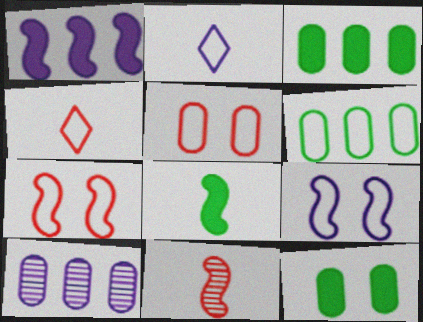[[2, 6, 7], 
[4, 6, 9]]